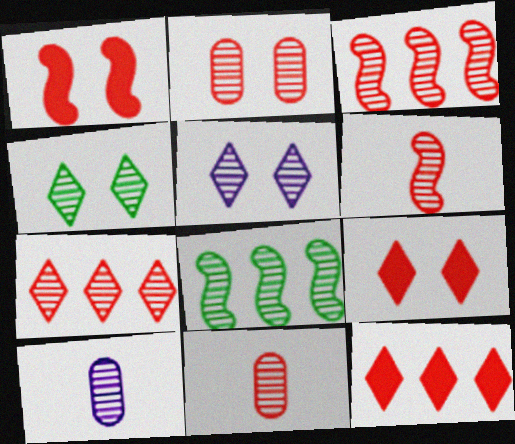[[2, 6, 7], 
[3, 4, 10], 
[5, 8, 11]]